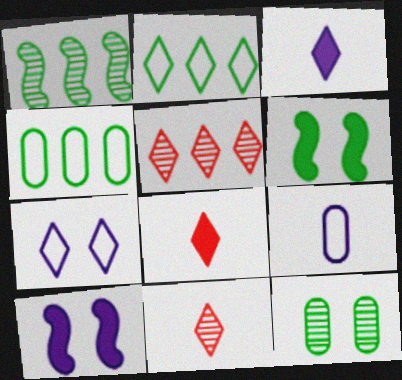[[4, 10, 11], 
[5, 6, 9]]